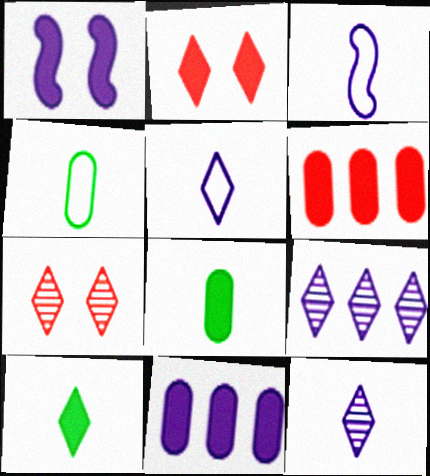[[1, 6, 10]]